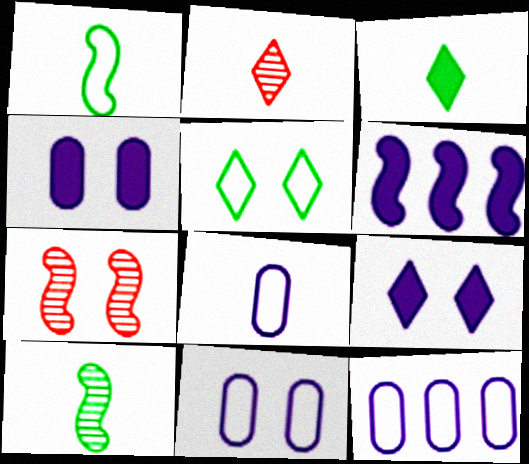[[1, 6, 7], 
[3, 7, 12], 
[4, 5, 7], 
[8, 11, 12]]